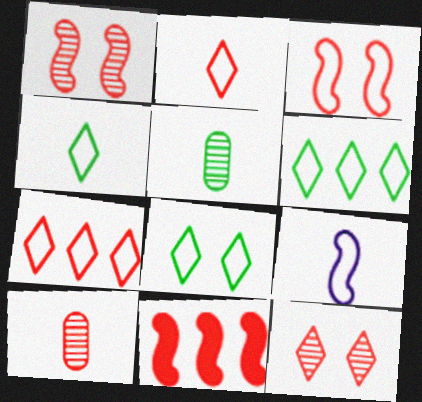[[4, 6, 8]]